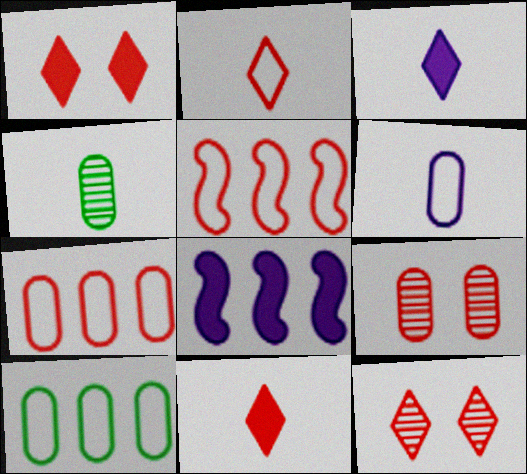[[5, 9, 11]]